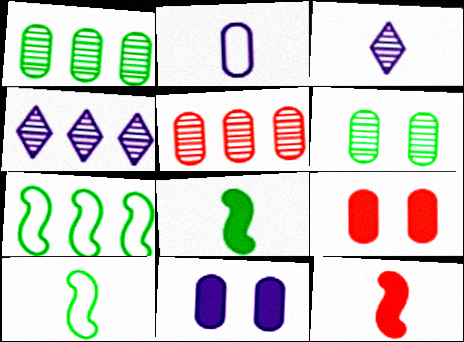[[1, 2, 9], 
[3, 7, 9], 
[4, 9, 10]]